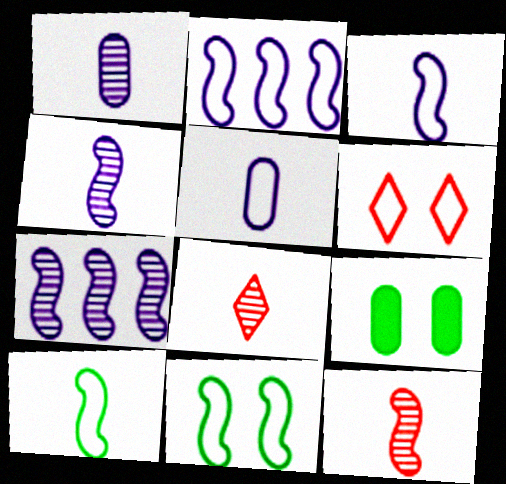[[2, 8, 9]]